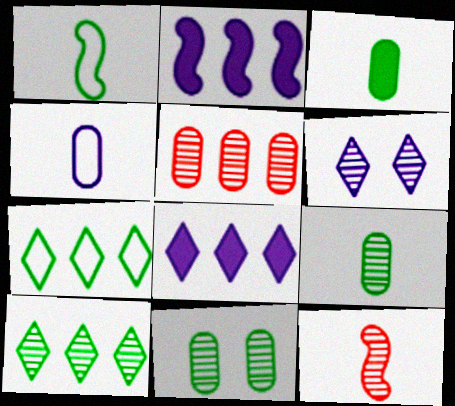[[2, 4, 6], 
[2, 5, 7]]